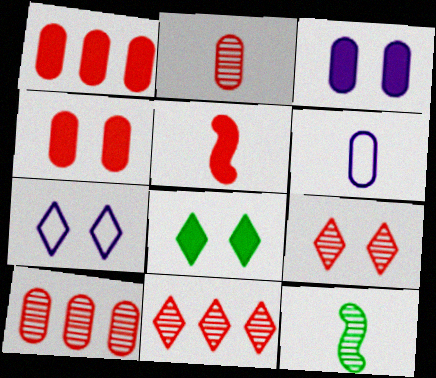[[1, 7, 12], 
[7, 8, 9]]